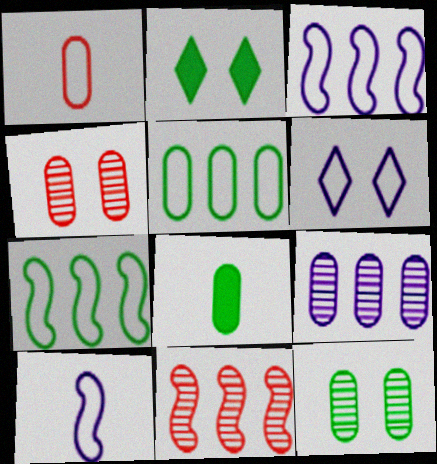[[1, 6, 7], 
[5, 8, 12], 
[6, 8, 11]]